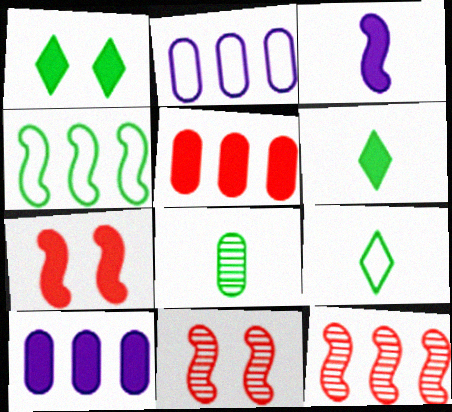[[1, 3, 5], 
[1, 4, 8], 
[2, 6, 11], 
[3, 4, 11], 
[6, 7, 10], 
[9, 10, 11]]